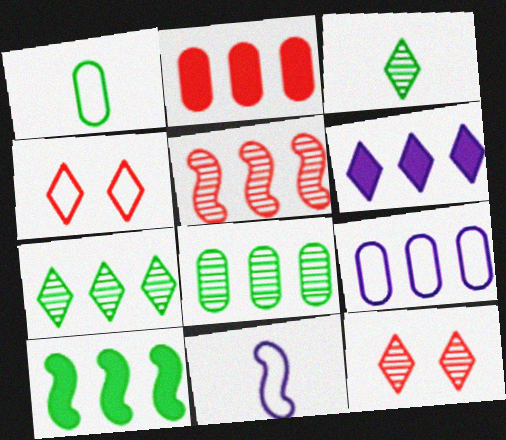[[2, 6, 10], 
[2, 8, 9], 
[3, 4, 6]]